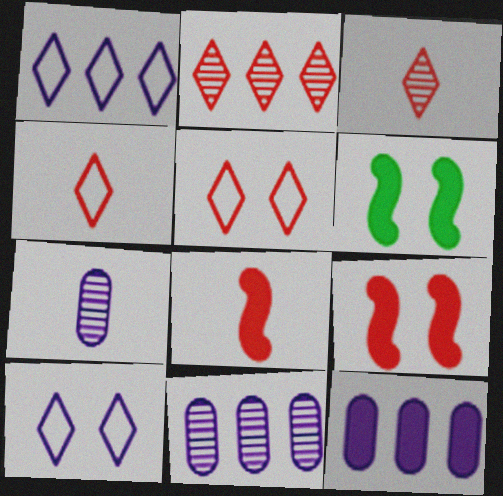[[4, 6, 11]]